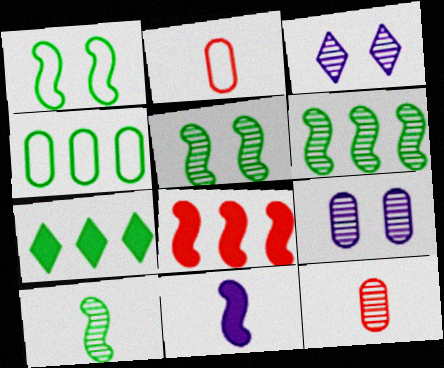[[3, 6, 12], 
[4, 6, 7], 
[5, 6, 10]]